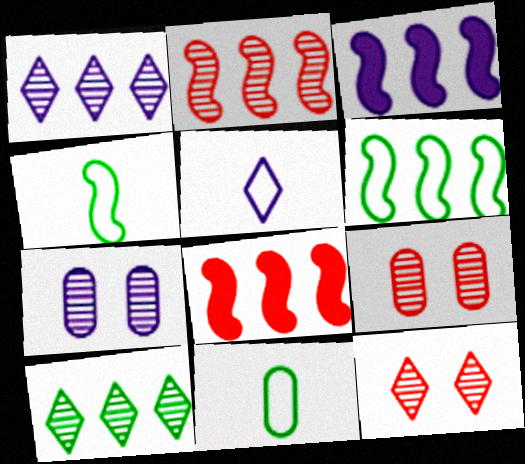[[2, 3, 6], 
[3, 5, 7], 
[3, 11, 12]]